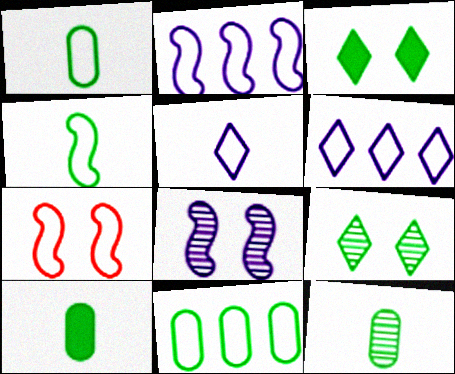[[1, 6, 7], 
[1, 10, 12], 
[2, 4, 7], 
[5, 7, 11]]